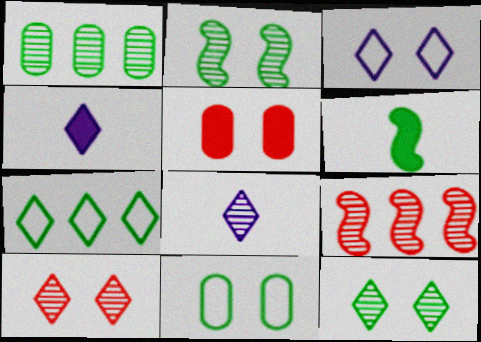[[2, 3, 5], 
[4, 7, 10], 
[4, 9, 11]]